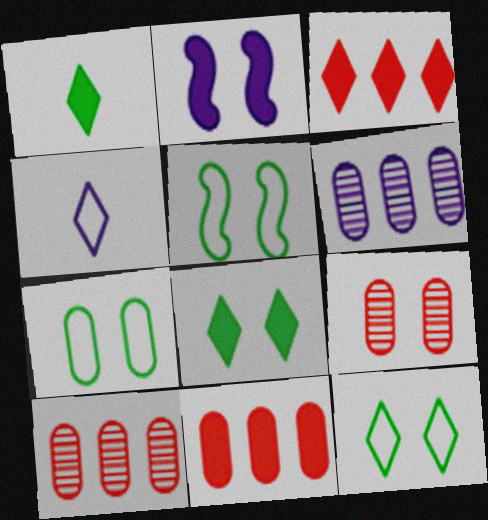[[1, 2, 11], 
[2, 4, 6], 
[2, 9, 12], 
[5, 7, 12]]